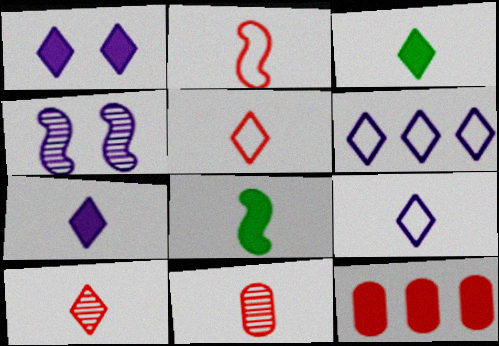[[1, 8, 12], 
[3, 9, 10], 
[8, 9, 11]]